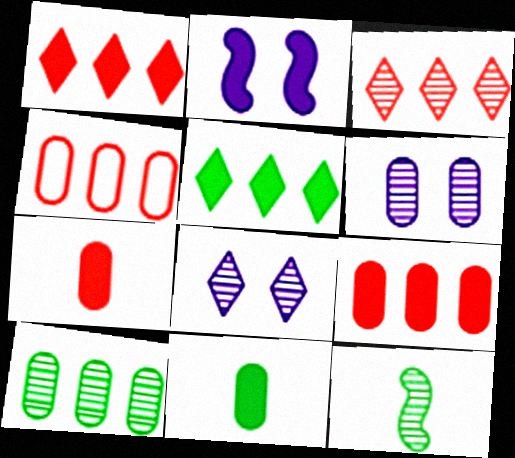[[1, 2, 11], 
[2, 5, 7], 
[3, 6, 12], 
[4, 6, 11]]